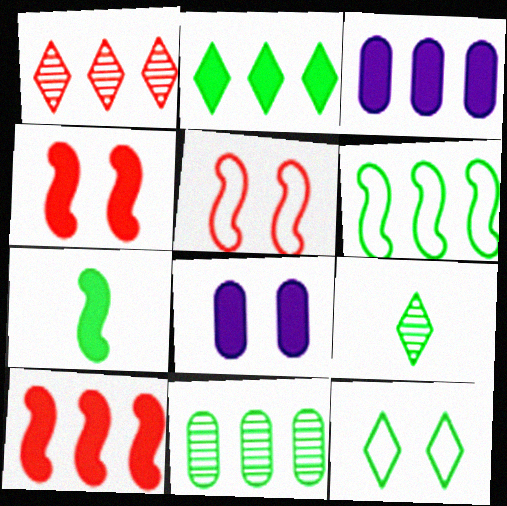[[1, 3, 6], 
[2, 3, 10], 
[2, 6, 11], 
[2, 9, 12], 
[3, 5, 9], 
[7, 11, 12]]